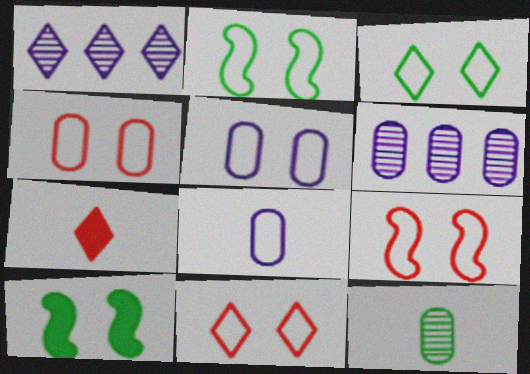[[1, 3, 7], 
[2, 5, 11], 
[2, 6, 7], 
[3, 5, 9], 
[4, 9, 11]]